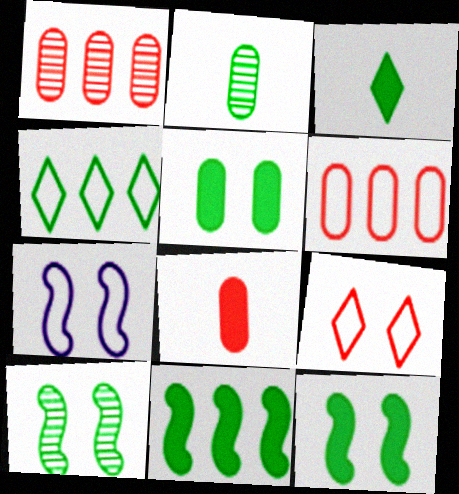[[1, 3, 7], 
[2, 4, 12], 
[3, 5, 11]]